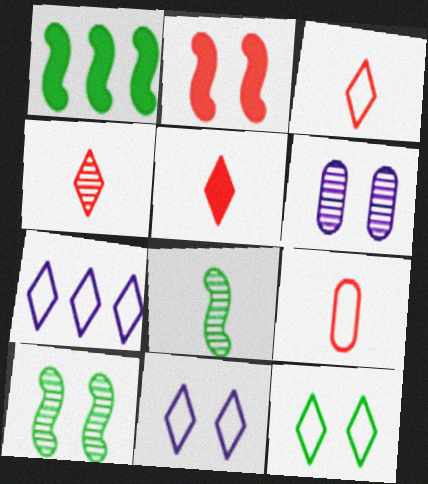[[1, 3, 6], 
[2, 6, 12], 
[3, 4, 5], 
[3, 7, 12]]